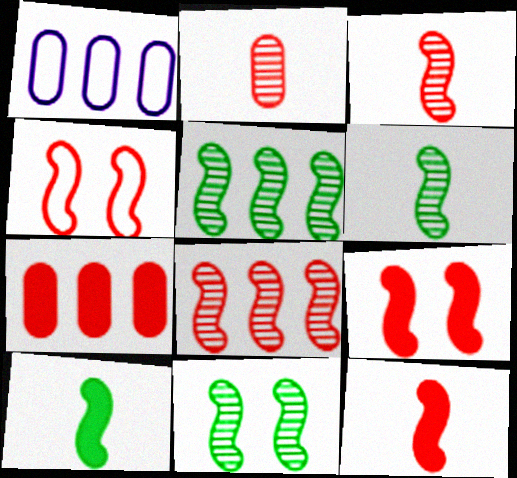[[4, 8, 12], 
[5, 6, 11]]